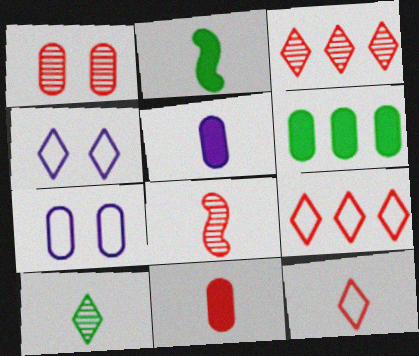[[1, 3, 8], 
[2, 3, 7], 
[4, 6, 8], 
[8, 11, 12]]